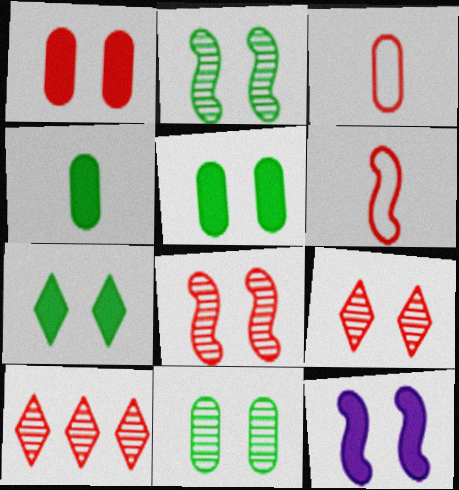[[1, 6, 10], 
[1, 7, 12]]